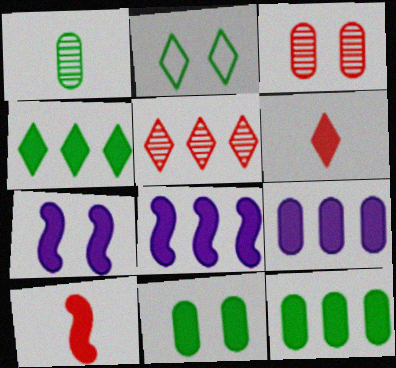[[2, 3, 7], 
[6, 7, 12], 
[6, 8, 11]]